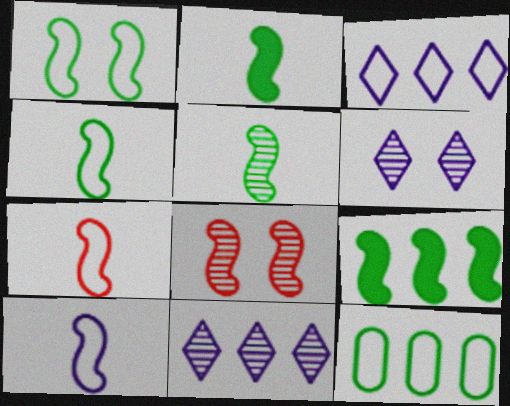[[1, 5, 9], 
[2, 4, 5], 
[4, 7, 10], 
[8, 9, 10]]